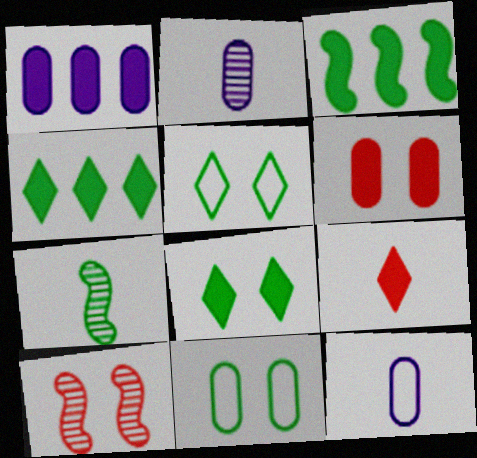[[4, 7, 11], 
[4, 10, 12], 
[7, 9, 12]]